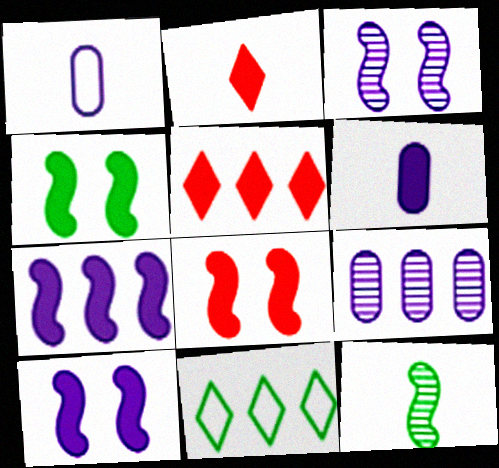[[1, 2, 12], 
[4, 5, 6], 
[4, 8, 10]]